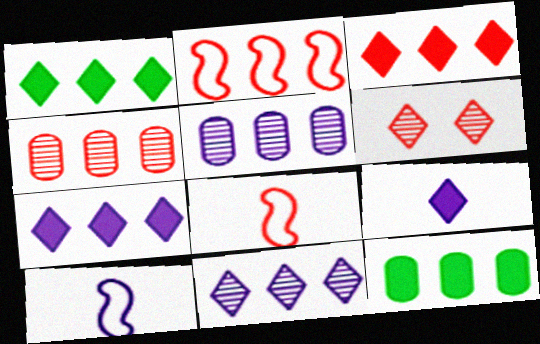[[1, 2, 5], 
[1, 3, 7], 
[2, 3, 4], 
[2, 11, 12], 
[6, 10, 12]]